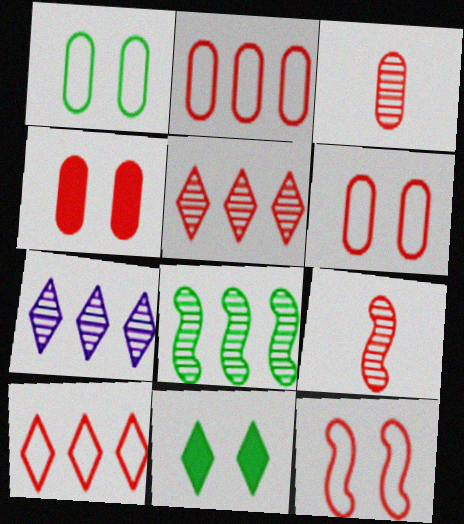[[2, 3, 4], 
[4, 9, 10]]